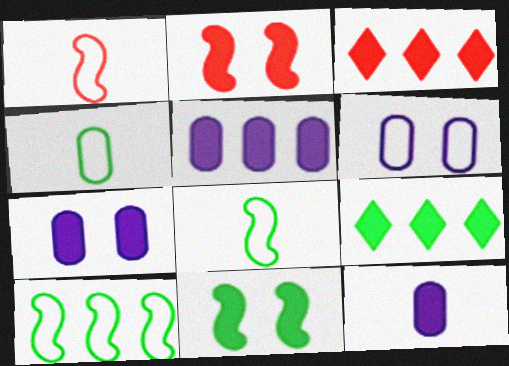[[2, 9, 12], 
[3, 11, 12], 
[5, 7, 12]]